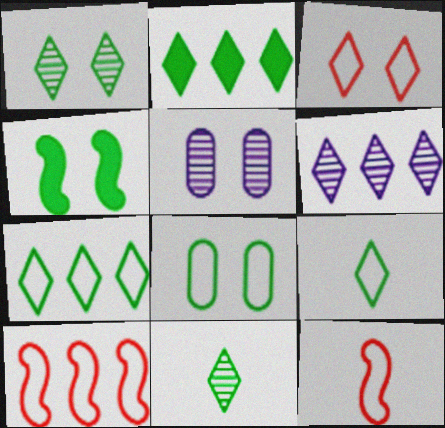[[1, 2, 9], 
[1, 4, 8], 
[2, 5, 12], 
[3, 4, 5]]